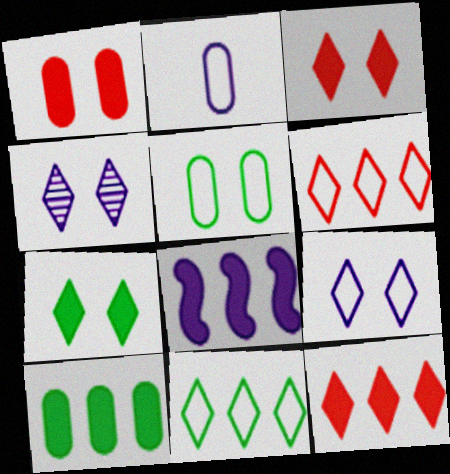[[2, 4, 8], 
[8, 10, 12]]